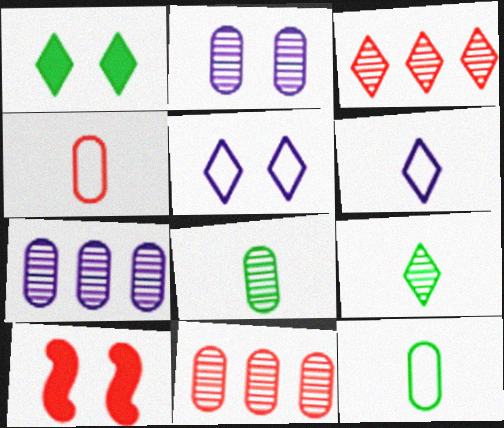[[1, 3, 6], 
[2, 8, 11], 
[3, 4, 10]]